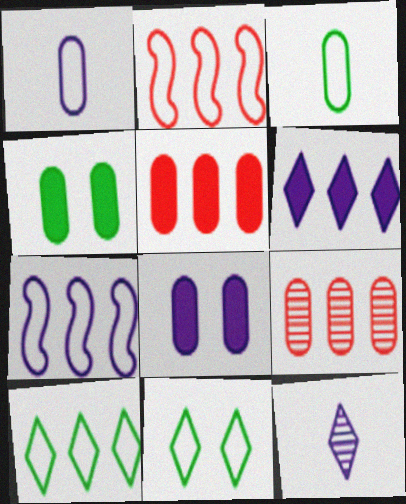[[1, 2, 11], 
[1, 4, 9], 
[2, 4, 12], 
[3, 8, 9], 
[7, 8, 12]]